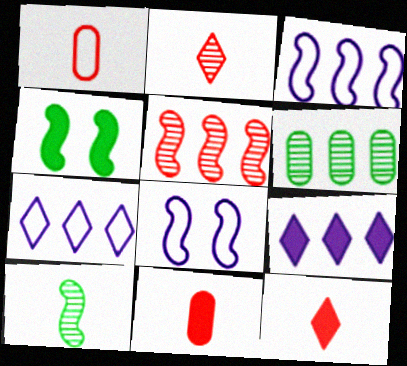[[4, 9, 11], 
[6, 8, 12]]